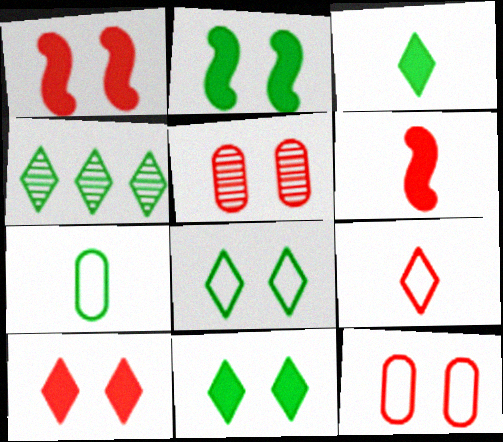[[2, 4, 7], 
[3, 4, 8]]